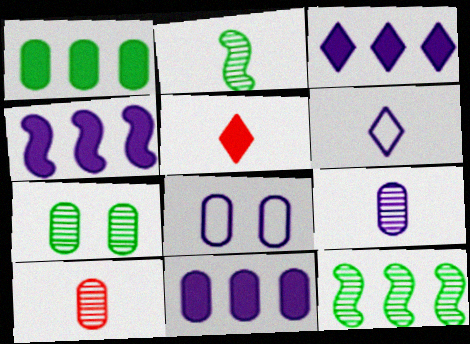[[1, 8, 10], 
[3, 4, 11], 
[5, 8, 12], 
[8, 9, 11]]